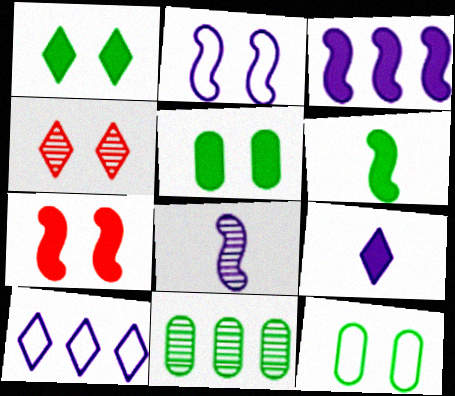[[2, 3, 8], 
[2, 4, 5], 
[3, 6, 7], 
[4, 8, 11]]